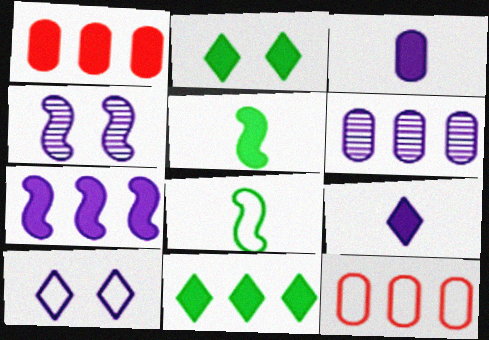[[1, 7, 11], 
[8, 10, 12]]